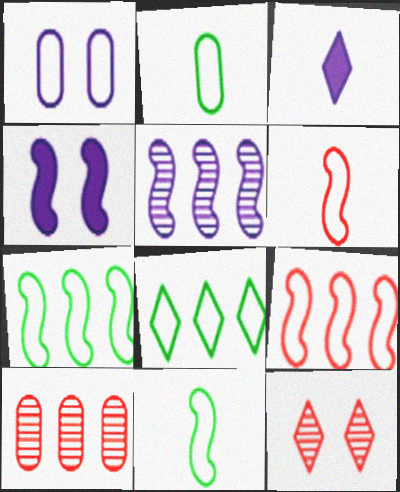[[1, 3, 5], 
[1, 6, 8], 
[3, 8, 12]]